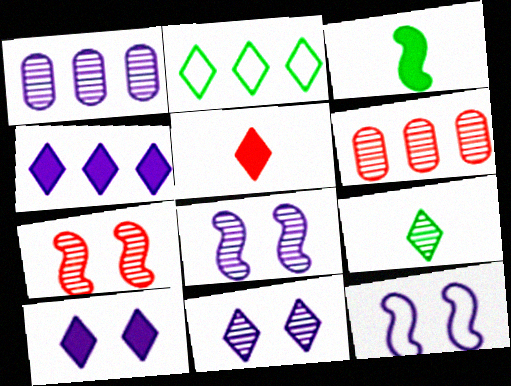[[1, 7, 9], 
[2, 5, 11], 
[6, 8, 9]]